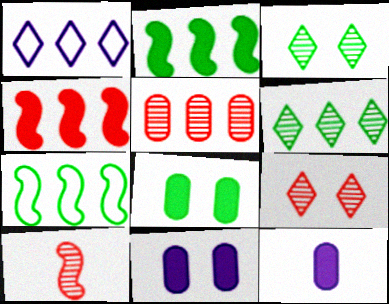[[1, 2, 5], 
[1, 8, 10], 
[5, 9, 10], 
[7, 9, 12]]